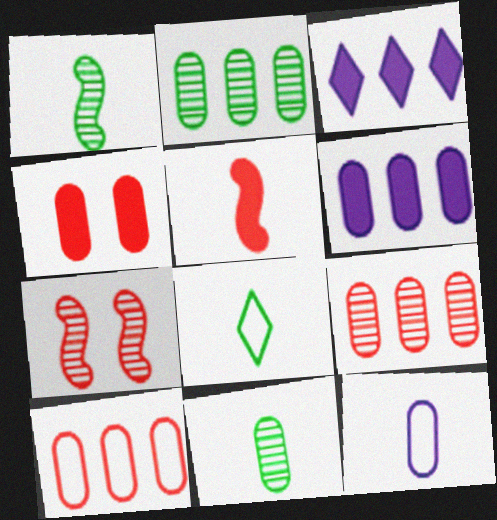[[2, 4, 12], 
[2, 6, 10], 
[6, 7, 8]]